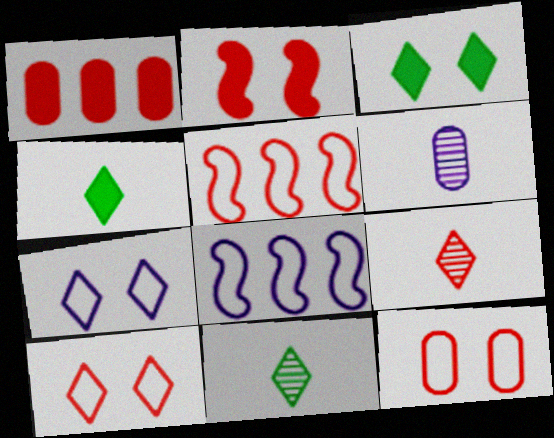[[3, 5, 6]]